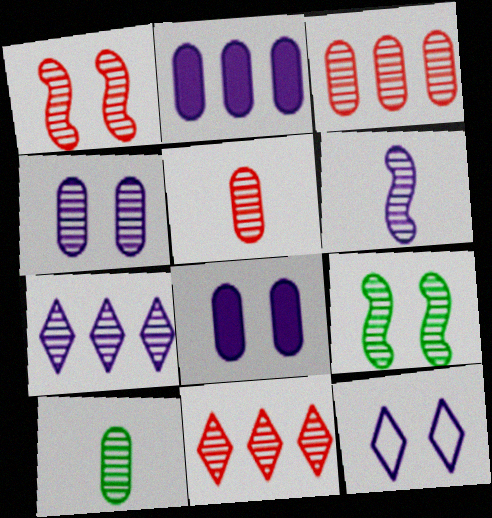[[1, 5, 11], 
[1, 7, 10], 
[2, 6, 12], 
[3, 4, 10], 
[4, 6, 7], 
[5, 7, 9]]